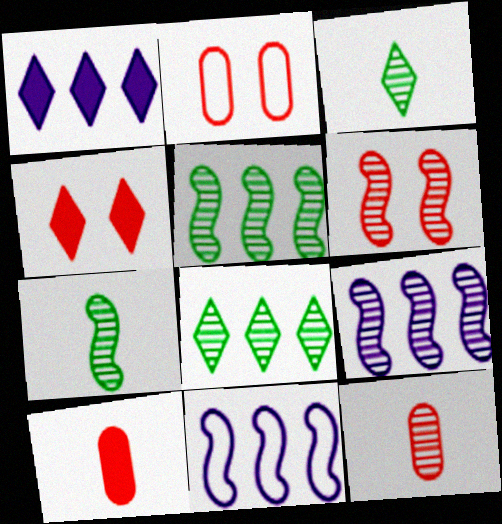[[1, 2, 7], 
[2, 4, 6], 
[6, 7, 9]]